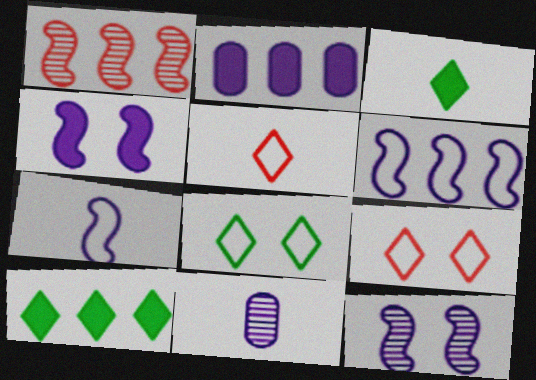[]